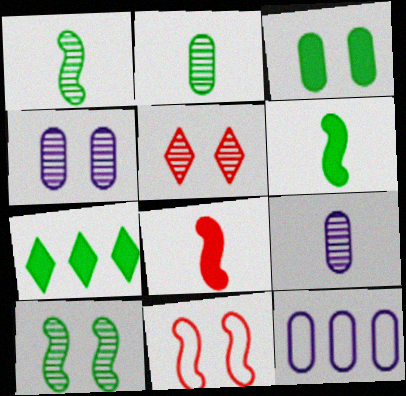[[3, 6, 7], 
[4, 5, 10], 
[5, 6, 12], 
[7, 9, 11]]